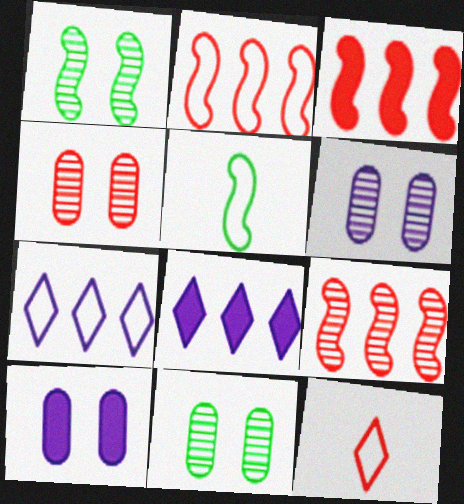[[2, 3, 9], 
[3, 4, 12], 
[4, 5, 8], 
[4, 6, 11]]